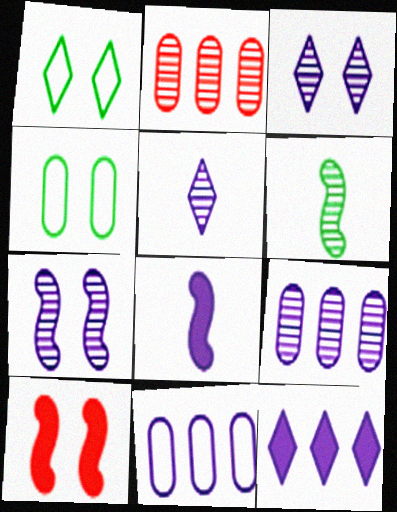[[1, 2, 8], 
[2, 3, 6], 
[3, 4, 10], 
[3, 8, 11], 
[5, 7, 9]]